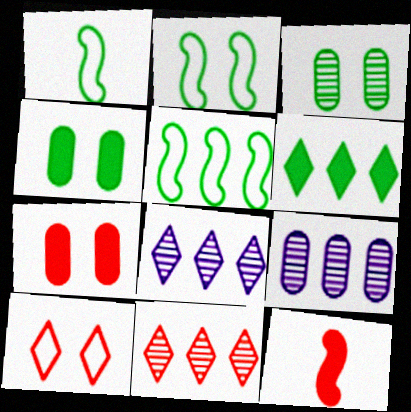[[1, 2, 5], 
[1, 3, 6], 
[1, 7, 8]]